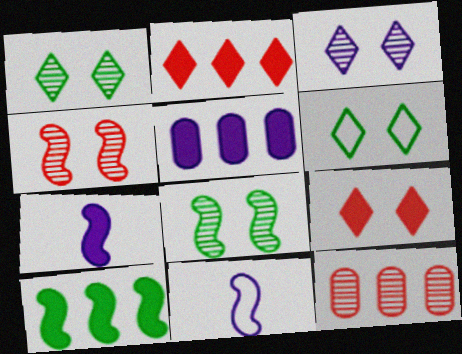[[2, 5, 10], 
[3, 5, 11], 
[3, 6, 9], 
[4, 10, 11], 
[6, 7, 12]]